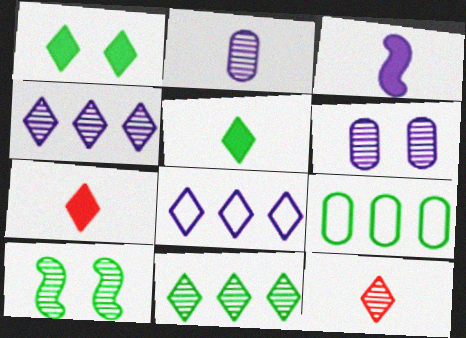[[1, 8, 12], 
[3, 6, 8], 
[5, 9, 10]]